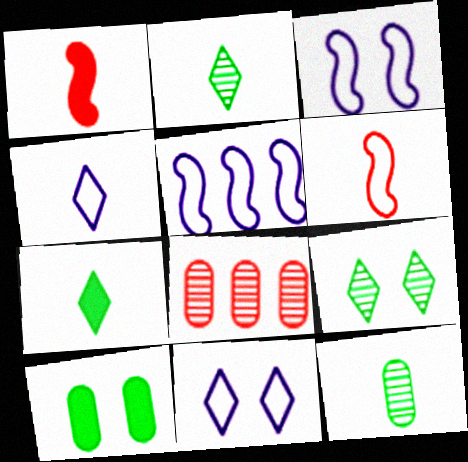[[1, 4, 12], 
[3, 7, 8]]